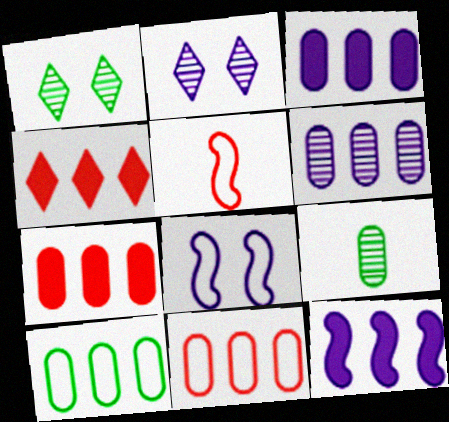[[1, 3, 5], 
[4, 8, 9], 
[6, 7, 10]]